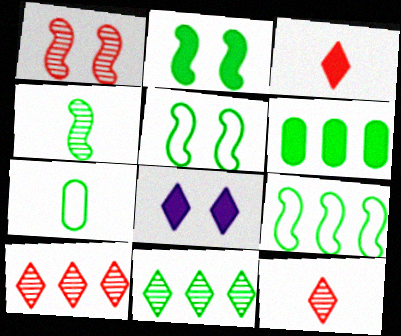[[2, 4, 9], 
[2, 7, 11], 
[6, 9, 11]]